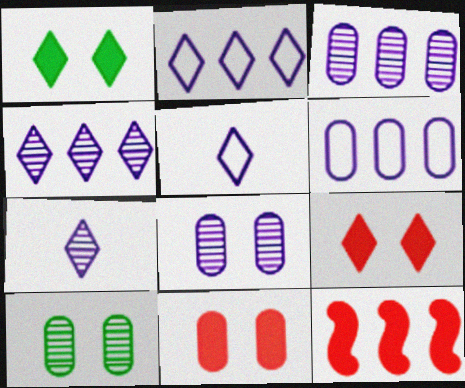[[5, 10, 12]]